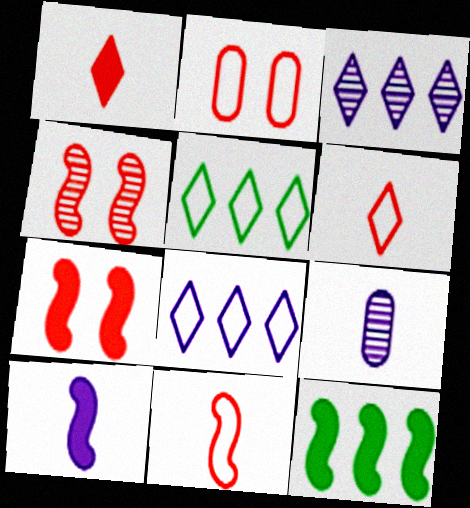[[5, 7, 9], 
[7, 10, 12]]